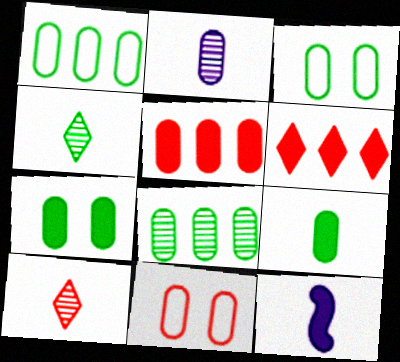[[2, 3, 5], 
[3, 8, 9], 
[6, 7, 12]]